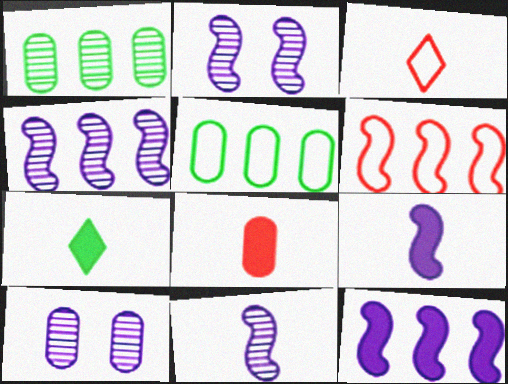[[2, 4, 11], 
[5, 8, 10], 
[6, 7, 10], 
[7, 8, 9]]